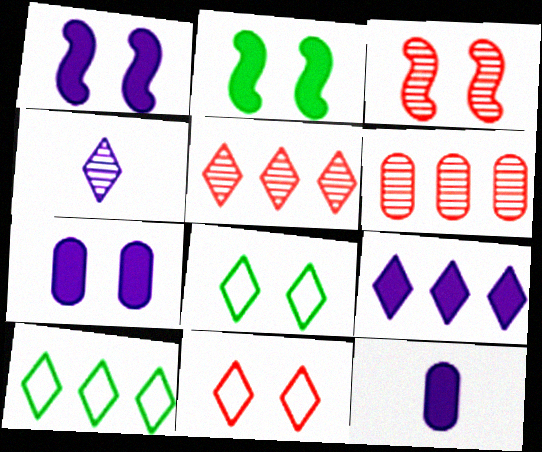[[1, 9, 12], 
[3, 7, 8], 
[3, 10, 12], 
[5, 9, 10]]